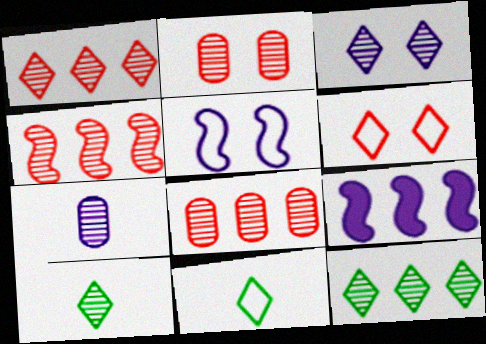[[1, 3, 10], 
[1, 4, 8], 
[2, 9, 11]]